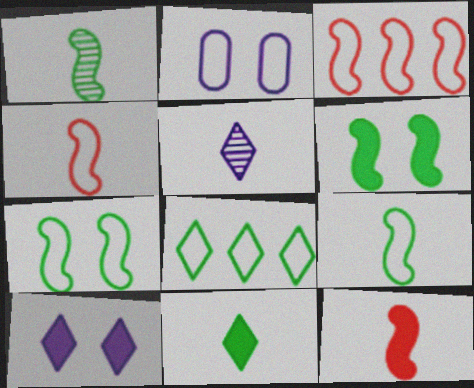[[2, 4, 8]]